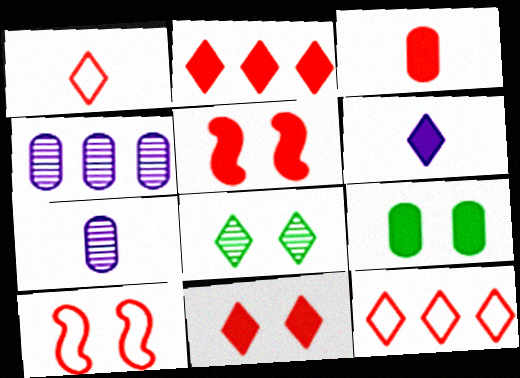[[2, 3, 5], 
[6, 8, 12]]